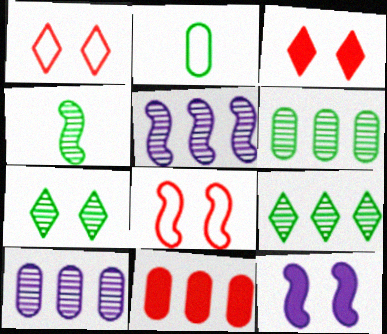[[2, 3, 5], 
[4, 6, 7]]